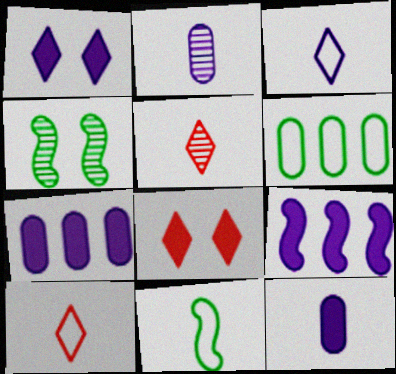[[1, 9, 12], 
[4, 7, 10], 
[5, 11, 12]]